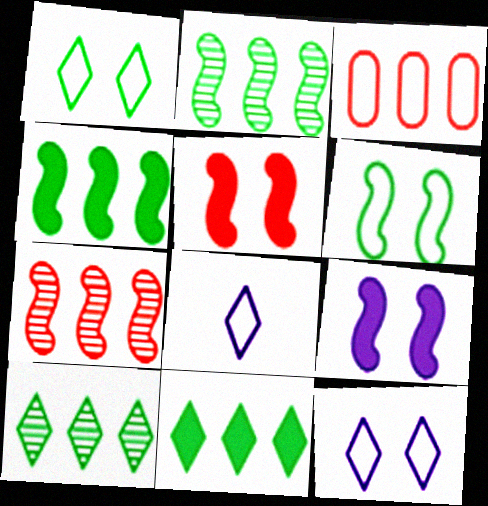[[3, 6, 8]]